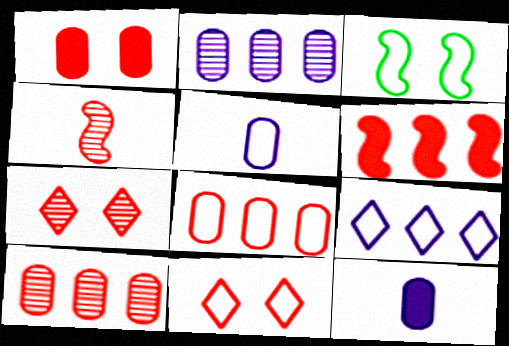[[4, 7, 10]]